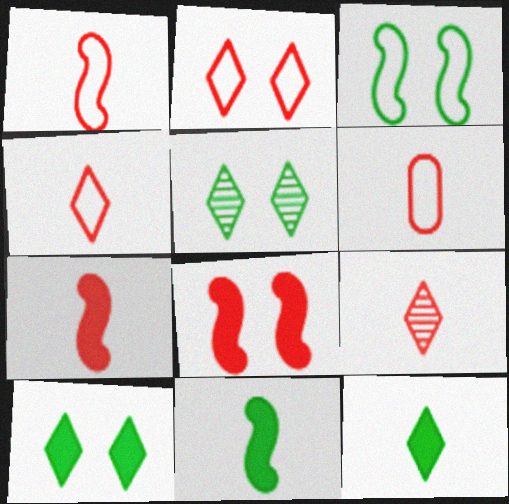[[1, 4, 6], 
[6, 7, 9]]